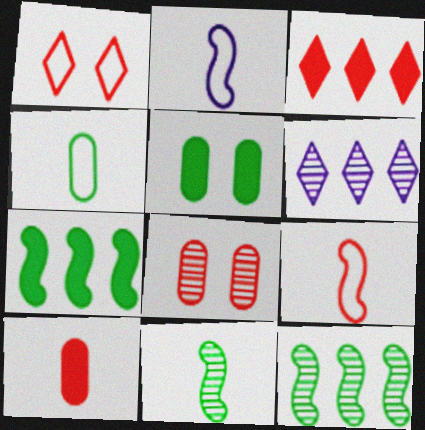[[3, 8, 9], 
[5, 6, 9], 
[6, 8, 11]]